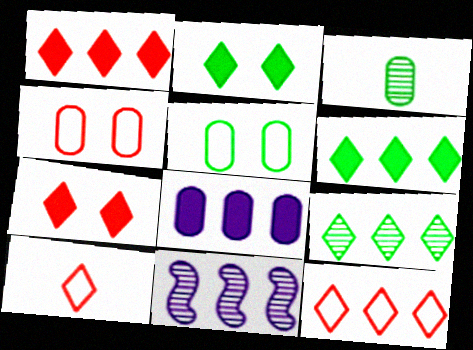[[3, 4, 8]]